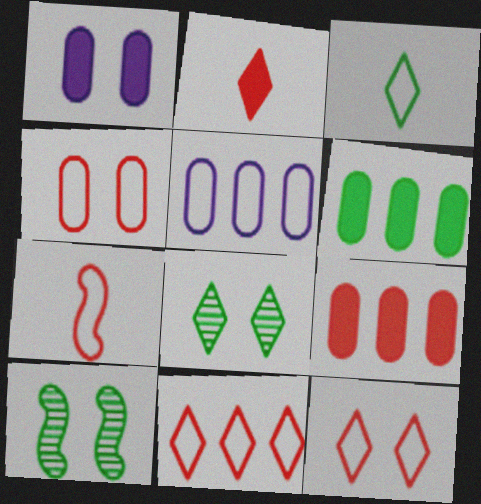[[1, 10, 12], 
[2, 5, 10], 
[3, 6, 10], 
[4, 7, 11]]